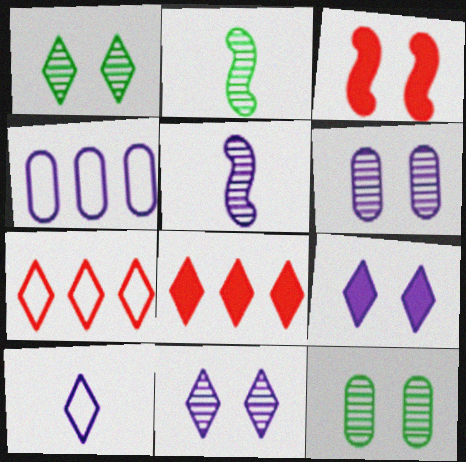[[1, 8, 10], 
[4, 5, 9]]